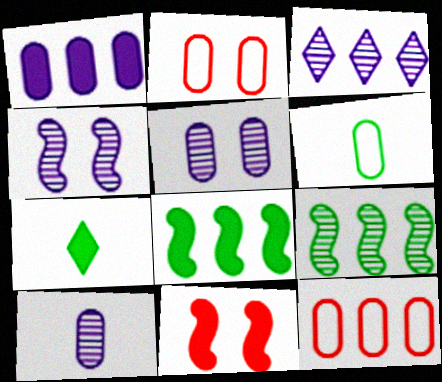[[1, 7, 11], 
[3, 4, 10], 
[3, 6, 11], 
[3, 8, 12], 
[4, 7, 12]]